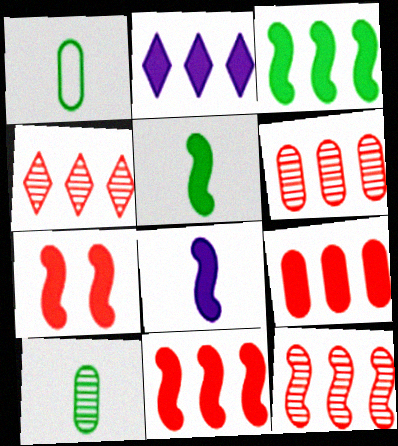[[2, 3, 9], 
[3, 7, 8], 
[4, 6, 12]]